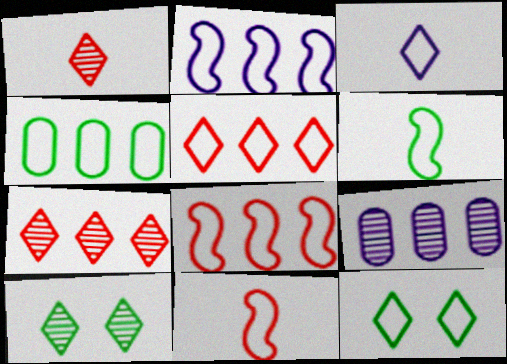[[2, 4, 5], 
[3, 5, 12], 
[4, 6, 12]]